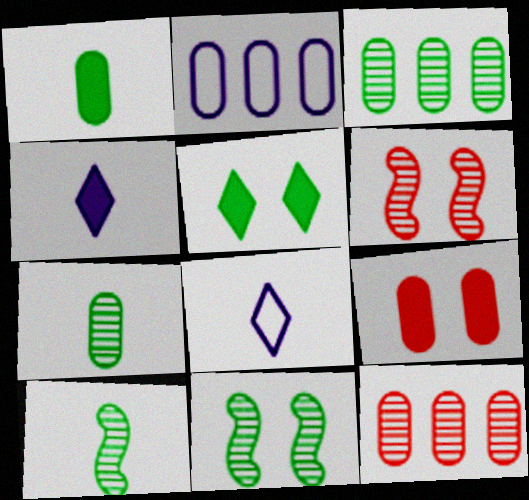[[2, 7, 9]]